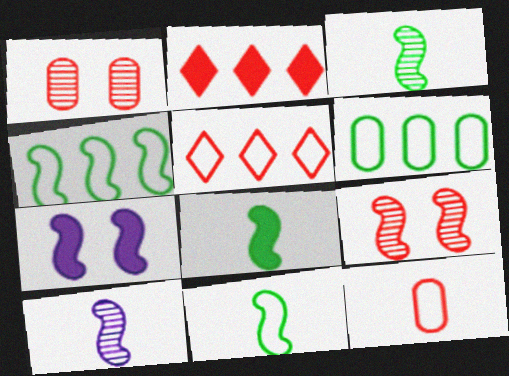[[2, 9, 12], 
[3, 8, 11]]